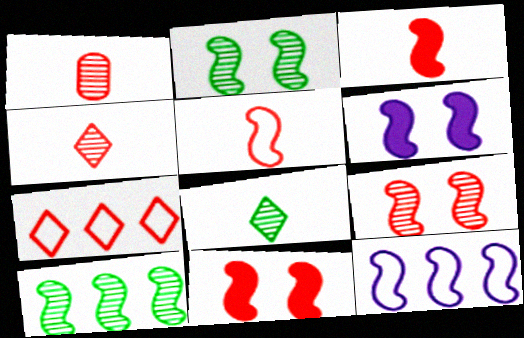[[1, 7, 11], 
[2, 3, 12], 
[5, 6, 10]]